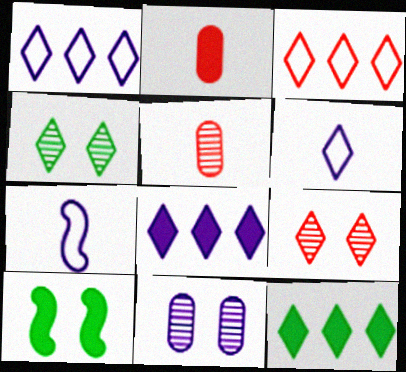[[1, 5, 10], 
[2, 8, 10], 
[6, 9, 12], 
[7, 8, 11]]